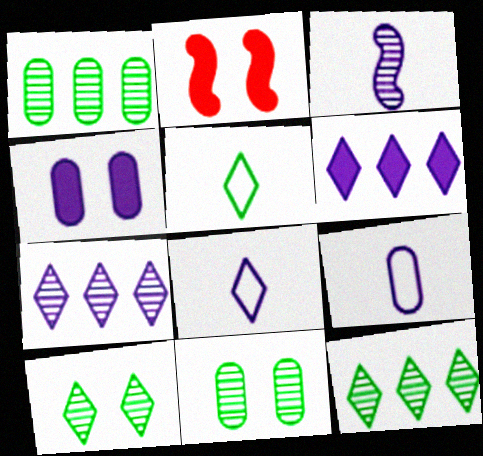[[1, 2, 8], 
[2, 9, 12]]